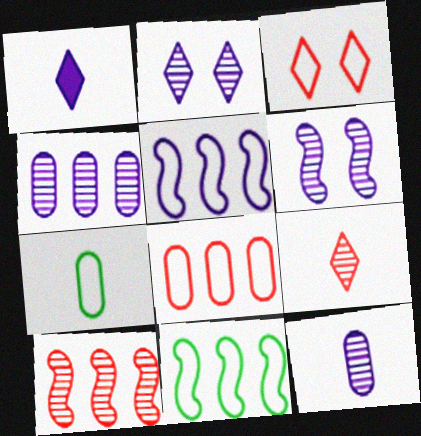[[3, 5, 7]]